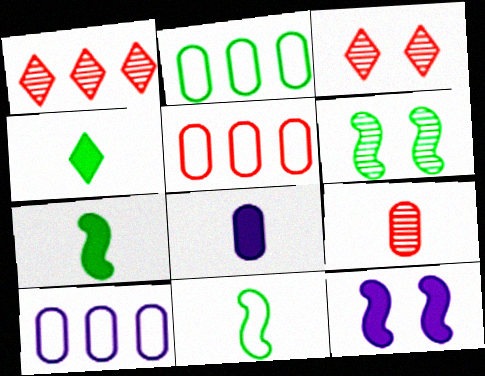[[2, 4, 6], 
[2, 5, 10], 
[3, 7, 10]]